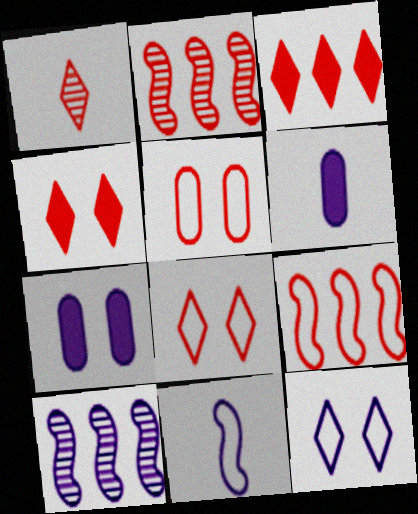[[1, 3, 8], 
[6, 10, 12]]